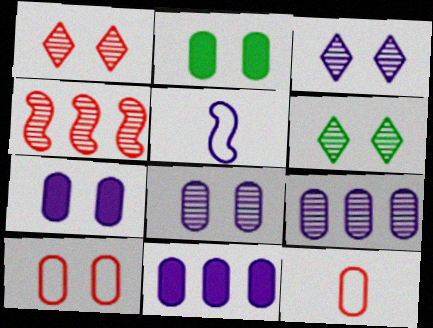[[1, 3, 6], 
[2, 8, 10], 
[2, 9, 12], 
[3, 5, 11]]